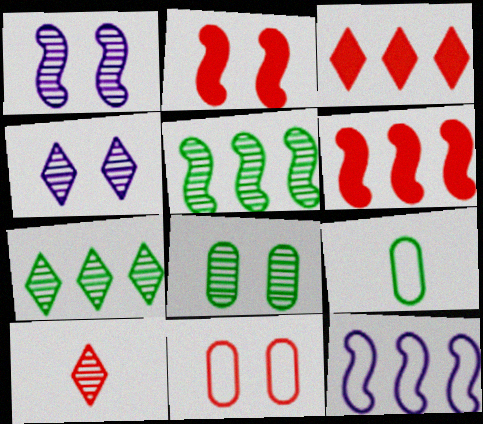[[1, 3, 9], 
[4, 6, 9], 
[4, 7, 10], 
[5, 6, 12], 
[6, 10, 11]]